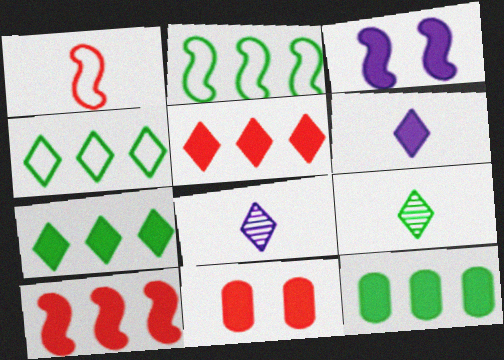[[2, 8, 11]]